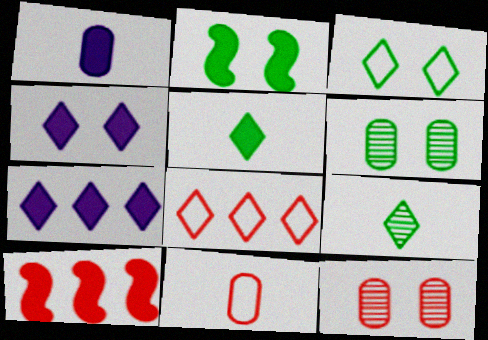[[2, 3, 6], 
[4, 8, 9]]